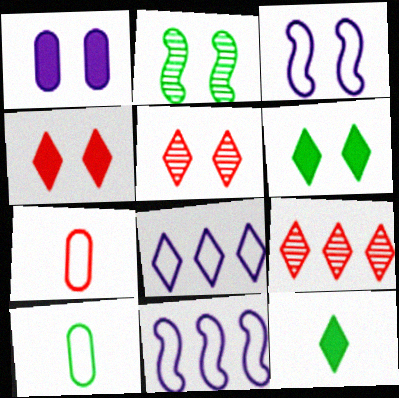[[5, 8, 12]]